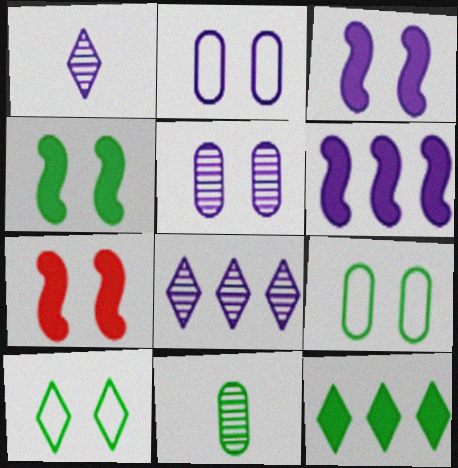[[1, 2, 6], 
[3, 4, 7], 
[5, 7, 10]]